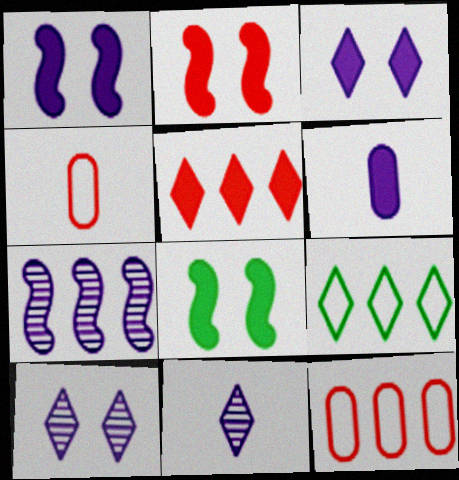[[1, 2, 8], 
[5, 6, 8], 
[8, 11, 12]]